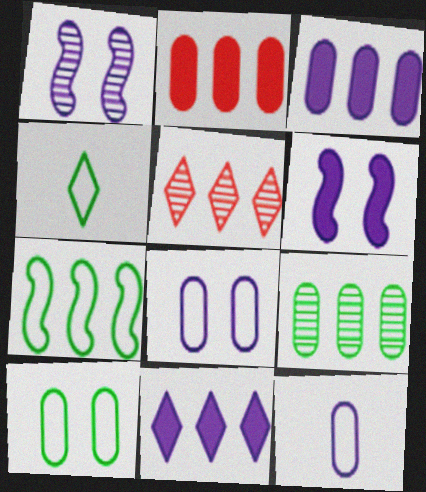[[1, 2, 4], 
[1, 11, 12], 
[3, 5, 7], 
[4, 7, 10]]